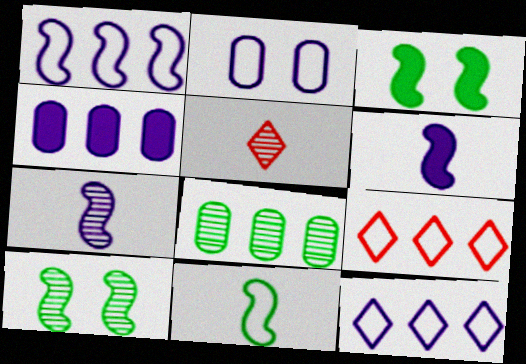[[2, 9, 11]]